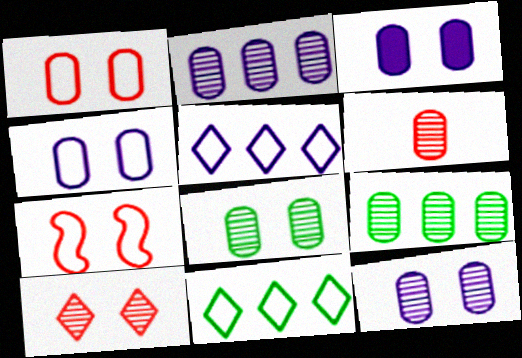[[1, 3, 8], 
[2, 6, 8], 
[3, 4, 12], 
[6, 9, 12]]